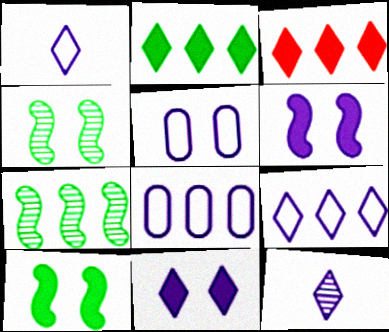[[3, 7, 8], 
[6, 8, 12], 
[9, 11, 12]]